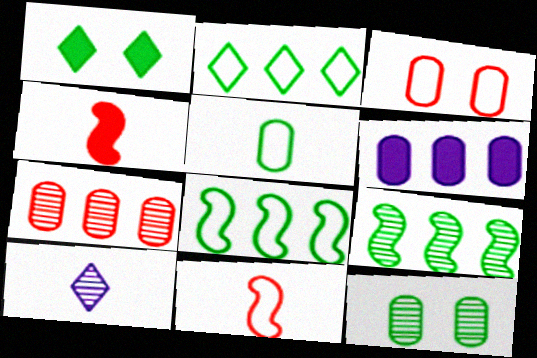[[1, 4, 6], 
[1, 5, 9], 
[4, 5, 10]]